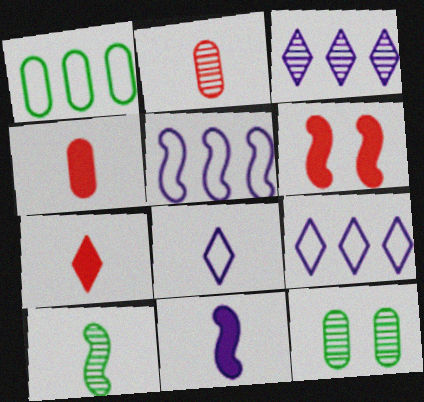[[4, 8, 10], 
[5, 6, 10], 
[5, 7, 12]]